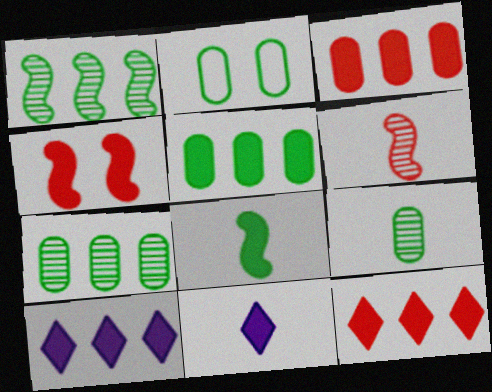[[2, 5, 9], 
[2, 6, 10], 
[4, 5, 11]]